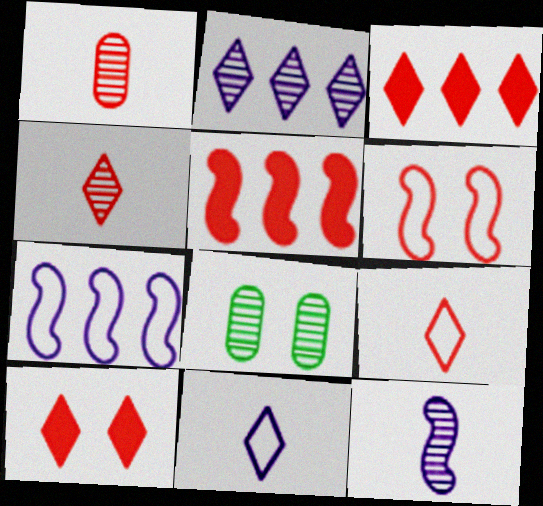[[1, 3, 6], 
[5, 8, 11]]